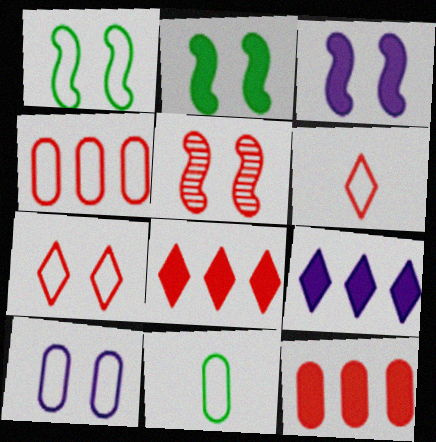[[1, 3, 5], 
[1, 7, 10], 
[4, 10, 11], 
[5, 6, 12], 
[5, 9, 11]]